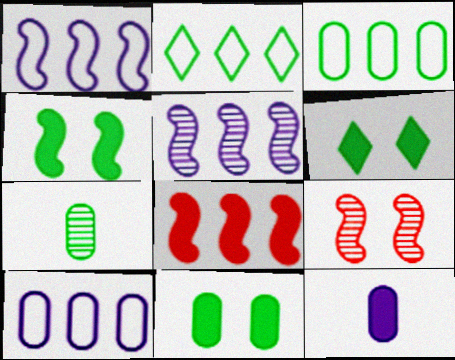[[2, 4, 7], 
[2, 9, 12], 
[3, 7, 11], 
[4, 6, 11], 
[6, 8, 12]]